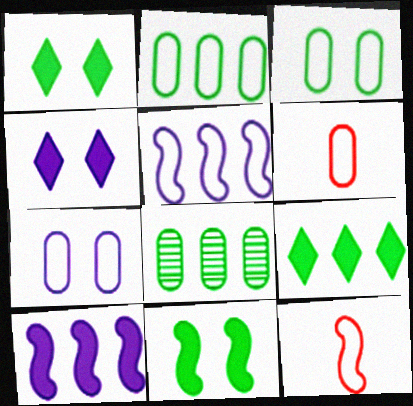[[2, 6, 7], 
[4, 8, 12]]